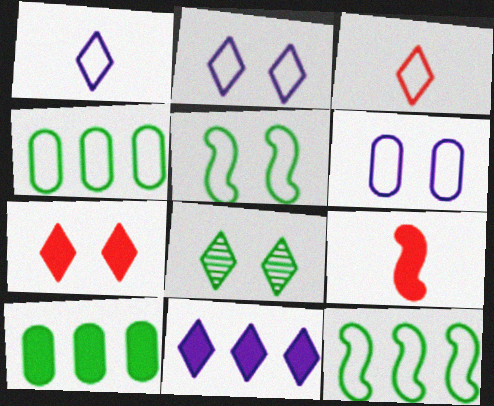[[2, 7, 8], 
[3, 6, 12], 
[3, 8, 11]]